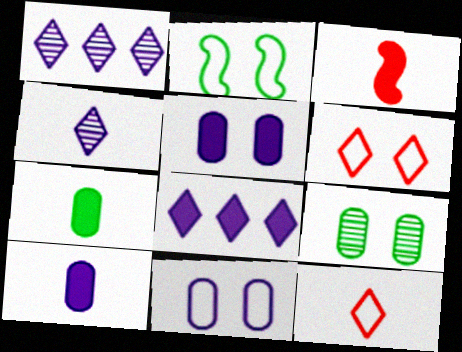[[2, 6, 11]]